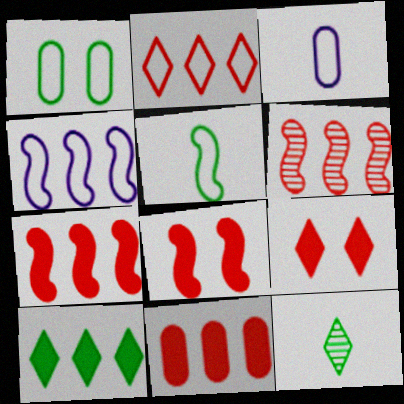[[2, 6, 11]]